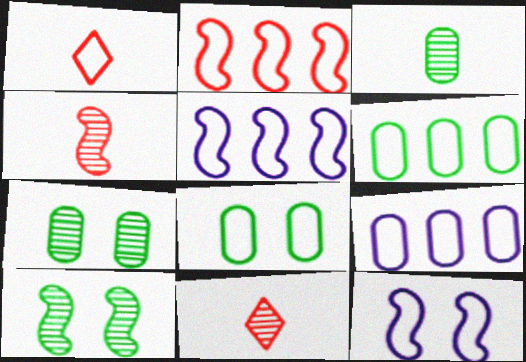[[1, 5, 8], 
[1, 6, 12]]